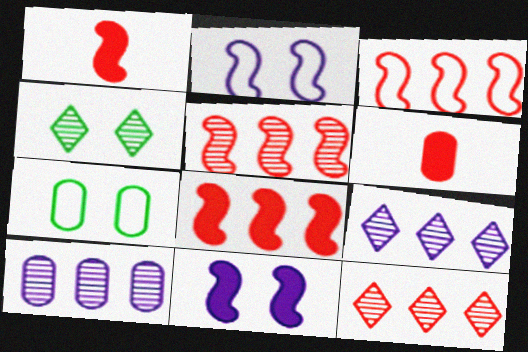[[1, 7, 9], 
[3, 5, 8], 
[6, 7, 10]]